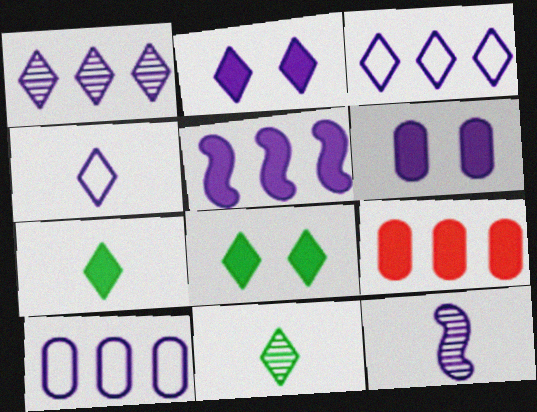[[1, 2, 4], 
[1, 5, 10], 
[2, 10, 12], 
[3, 6, 12]]